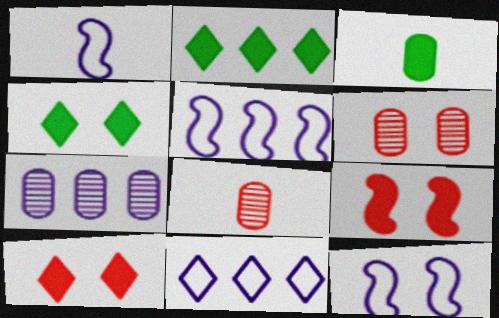[[1, 2, 6], 
[1, 5, 12], 
[2, 8, 12], 
[4, 5, 8], 
[4, 6, 12]]